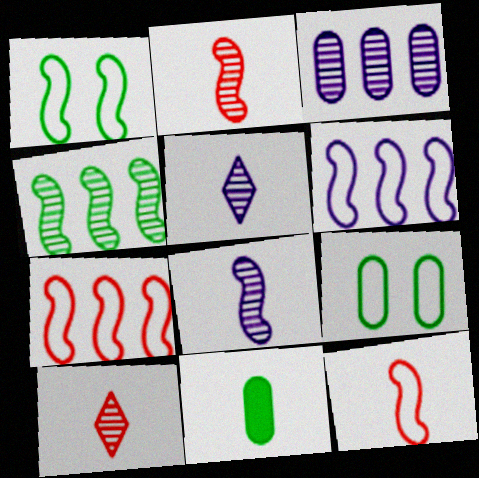[[1, 6, 12], 
[5, 11, 12]]